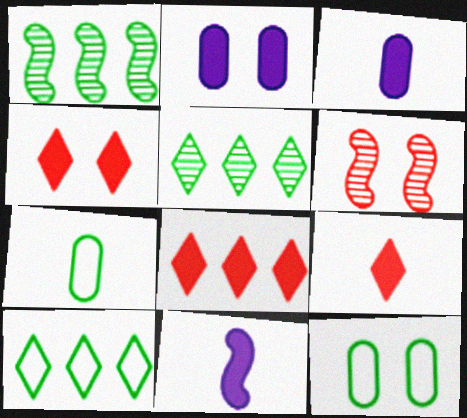[[3, 6, 10], 
[4, 8, 9]]